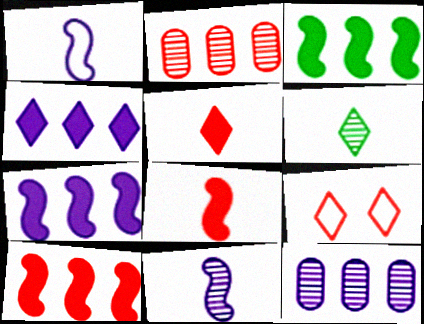[[2, 8, 9], 
[3, 7, 10], 
[4, 6, 9]]